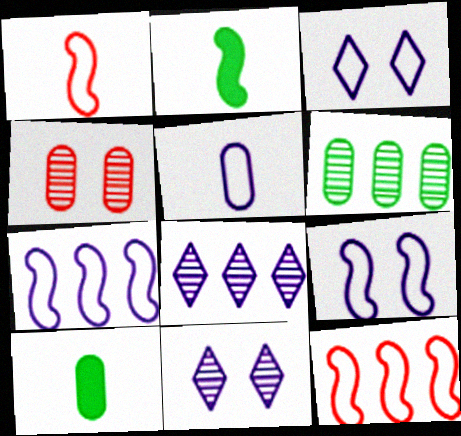[[3, 5, 7], 
[10, 11, 12]]